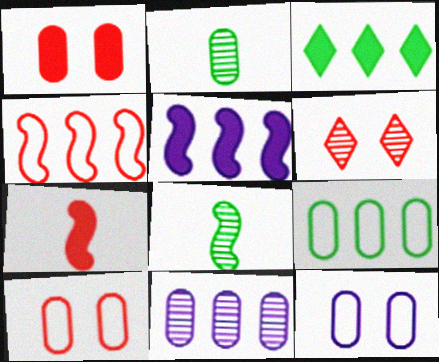[[3, 4, 11], 
[6, 8, 11]]